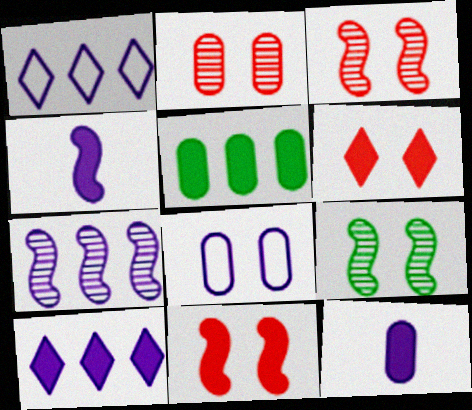[[4, 5, 6], 
[6, 8, 9]]